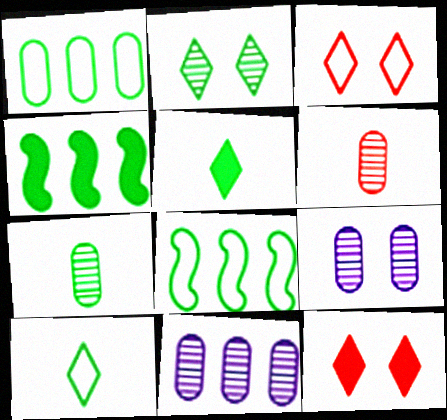[]